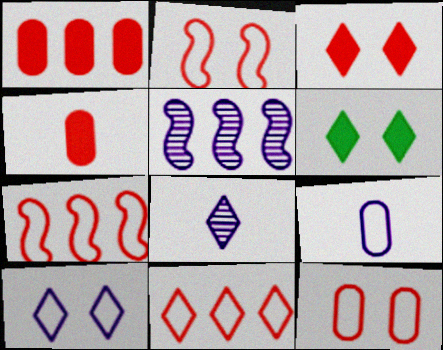[[6, 8, 11]]